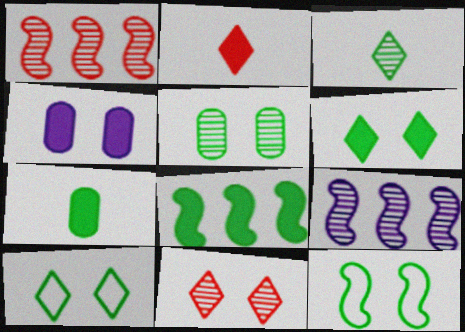[[2, 4, 8], 
[4, 11, 12], 
[5, 6, 12], 
[6, 7, 8]]